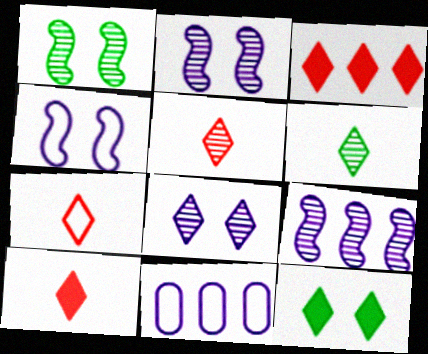[[1, 10, 11], 
[5, 7, 10]]